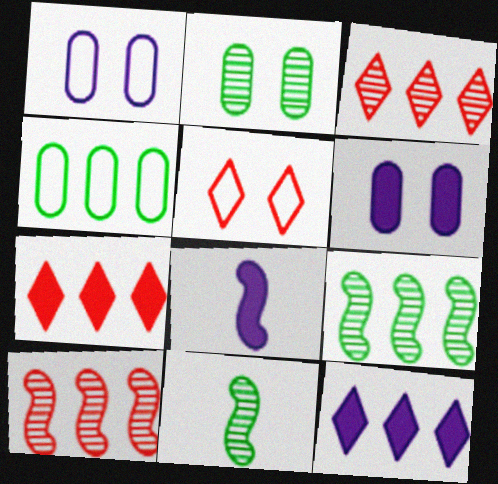[[1, 7, 11], 
[4, 10, 12], 
[6, 8, 12]]